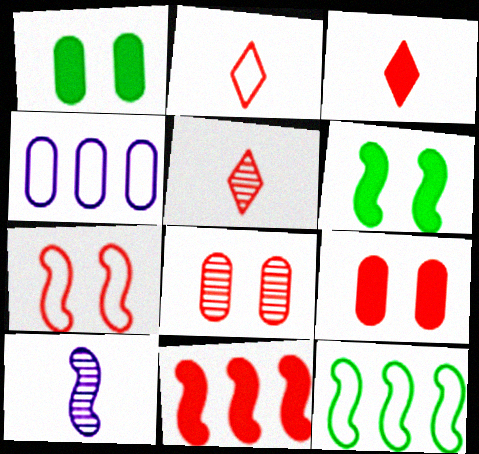[[2, 3, 5], 
[2, 8, 11], 
[3, 9, 11], 
[4, 5, 6]]